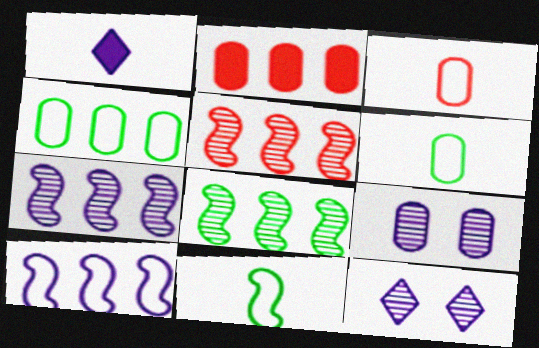[[1, 9, 10], 
[2, 6, 9], 
[2, 11, 12], 
[5, 7, 8]]